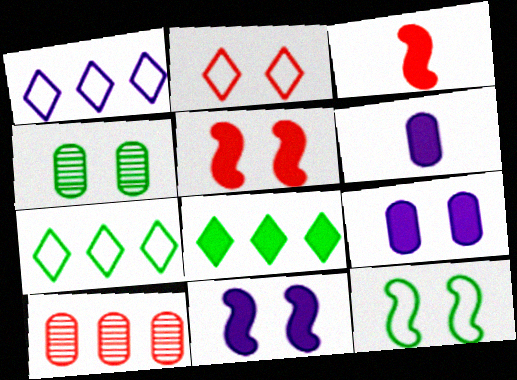[[1, 3, 4], 
[2, 3, 10], 
[2, 4, 11], 
[3, 8, 9], 
[5, 6, 8]]